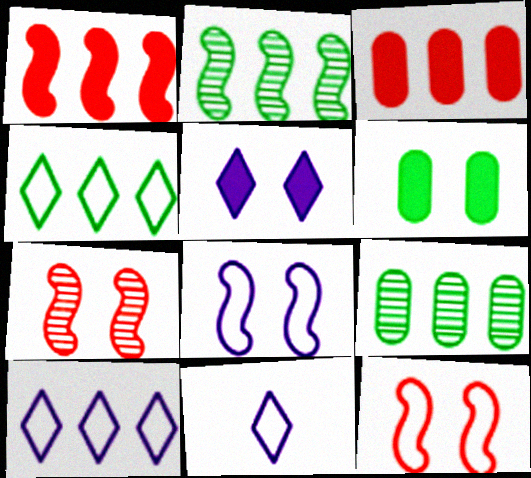[[1, 9, 10], 
[2, 3, 10]]